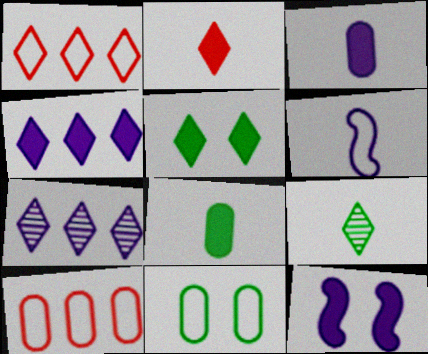[[1, 6, 11], 
[2, 4, 5], 
[3, 4, 12], 
[9, 10, 12]]